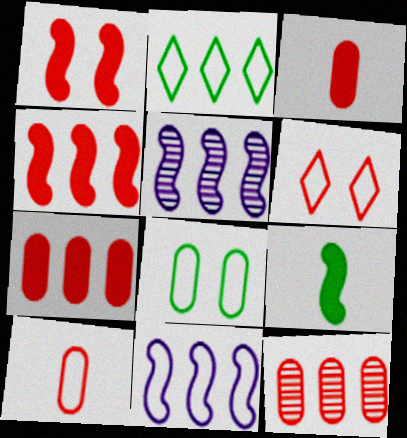[[2, 5, 7]]